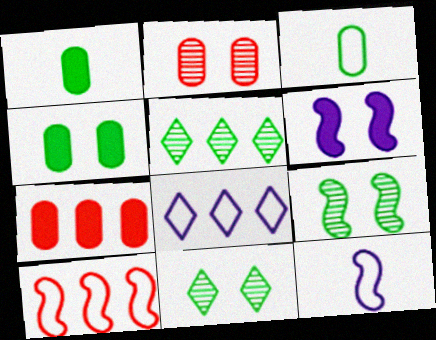[[7, 11, 12]]